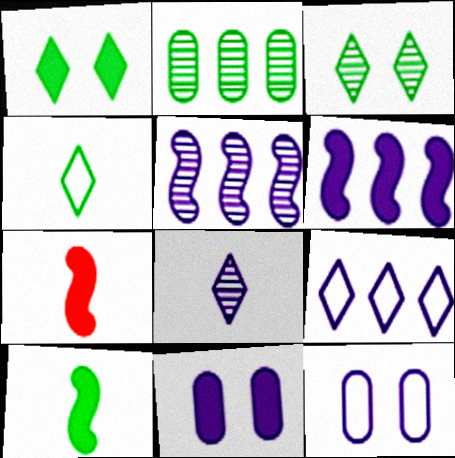[[6, 8, 12]]